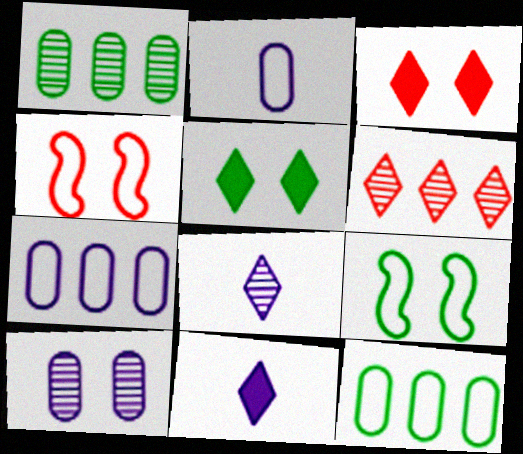[[1, 4, 11], 
[3, 9, 10], 
[4, 5, 10]]